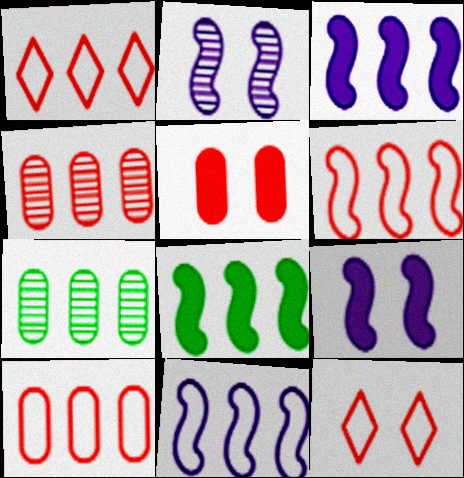[[1, 3, 7], 
[1, 6, 10]]